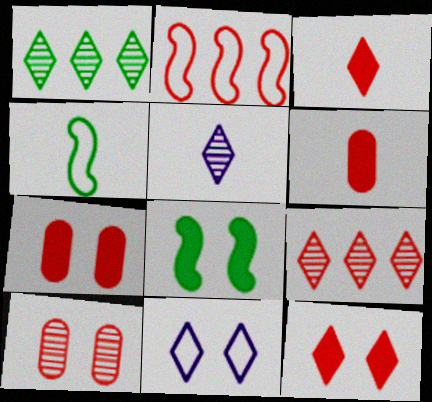[[1, 3, 11], 
[2, 3, 10], 
[4, 5, 6], 
[8, 10, 11]]